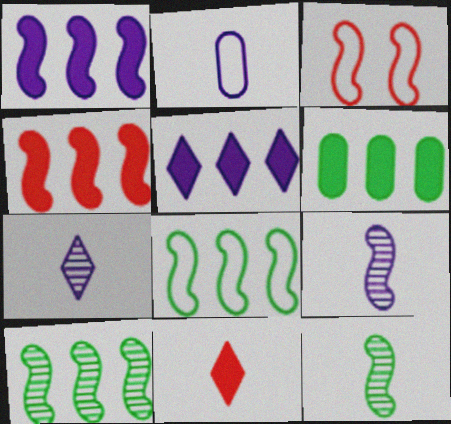[[1, 3, 12], 
[2, 11, 12], 
[3, 6, 7], 
[4, 5, 6]]